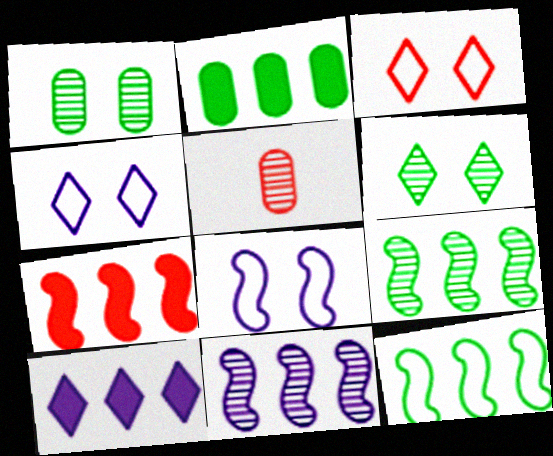[[2, 7, 10], 
[3, 5, 7], 
[5, 6, 11], 
[7, 11, 12]]